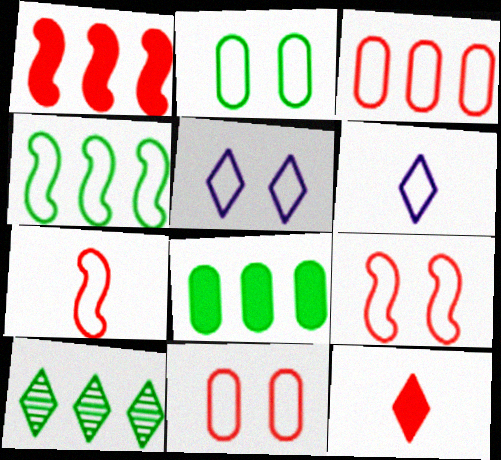[[2, 5, 9], 
[4, 6, 11], 
[4, 8, 10], 
[5, 10, 12]]